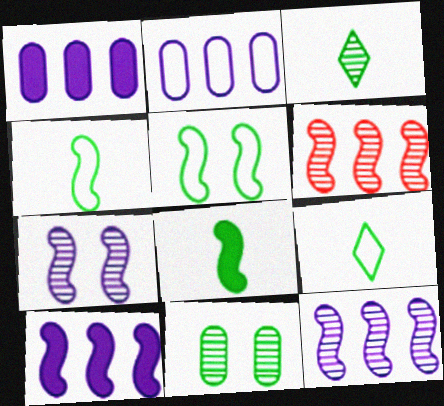[]